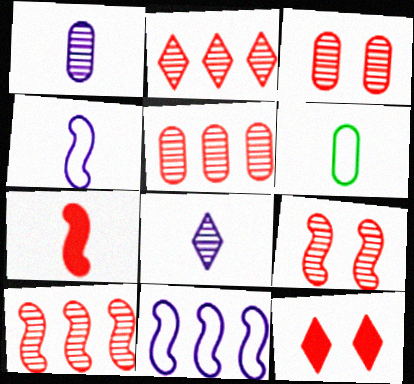[[2, 5, 10], 
[6, 7, 8]]